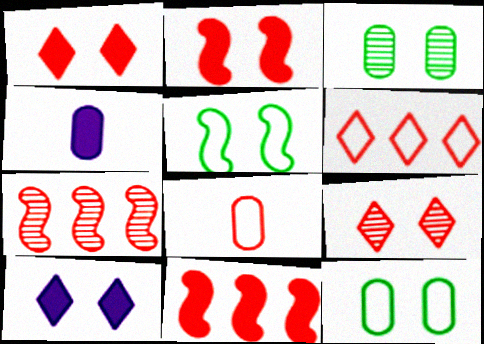[[1, 7, 8], 
[8, 9, 11]]